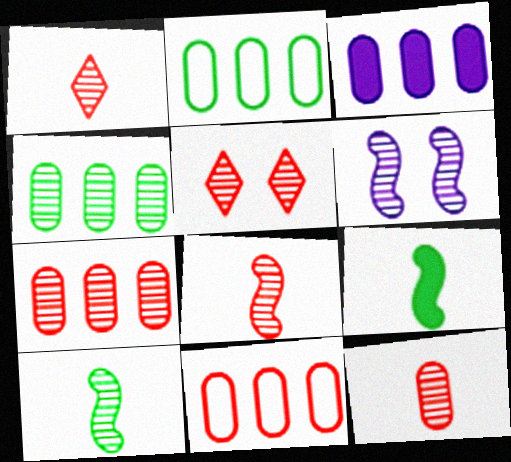[[1, 4, 6], 
[1, 8, 12], 
[2, 3, 7], 
[3, 4, 11], 
[5, 7, 8]]